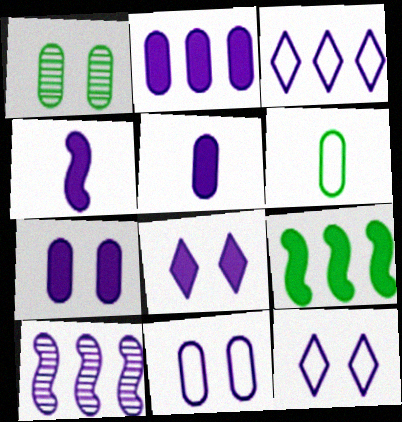[[2, 3, 10], 
[2, 4, 8], 
[2, 5, 7], 
[5, 10, 12]]